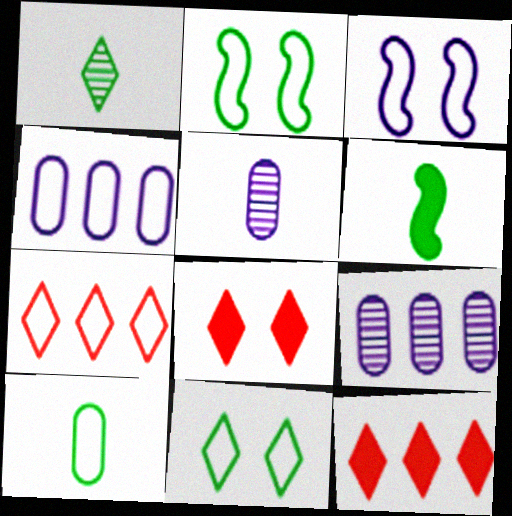[[1, 6, 10], 
[2, 5, 12], 
[3, 7, 10]]